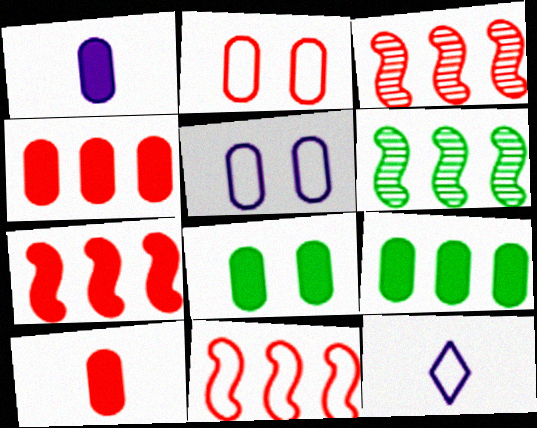[[1, 4, 8], 
[3, 7, 11], 
[3, 8, 12]]